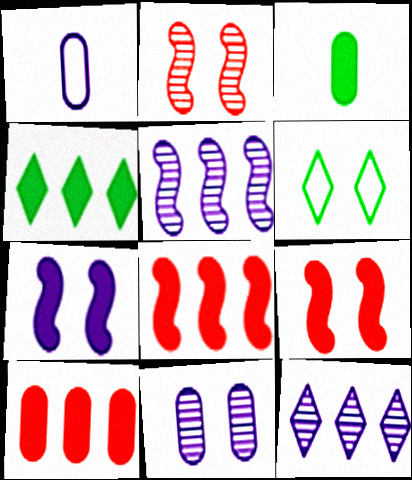[[1, 2, 4], 
[1, 7, 12], 
[6, 9, 11]]